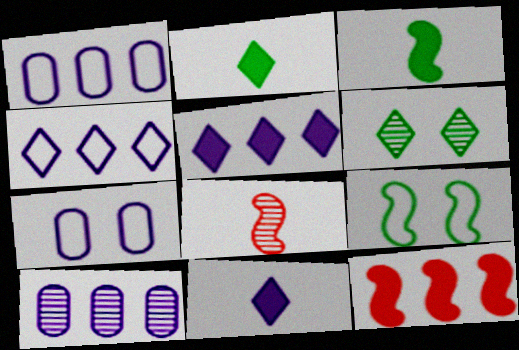[[6, 8, 10]]